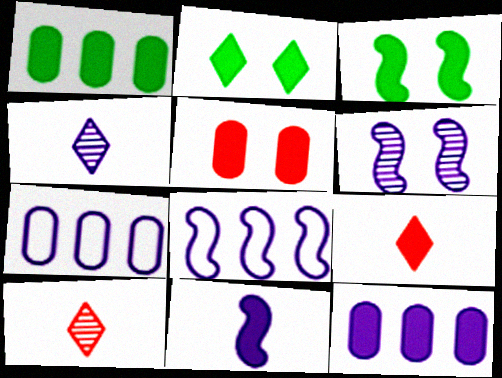[[3, 7, 10], 
[3, 9, 12], 
[6, 8, 11]]